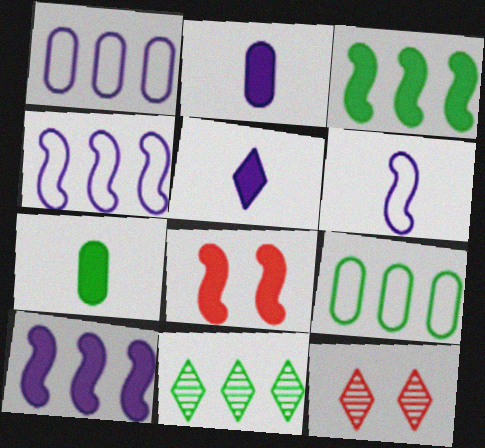[[3, 9, 11], 
[4, 7, 12]]